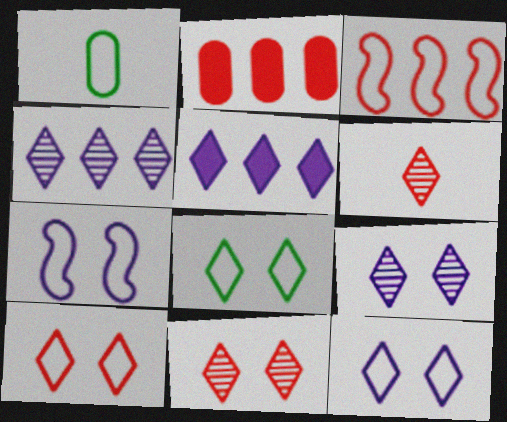[[1, 3, 12], 
[5, 6, 8], 
[8, 10, 12]]